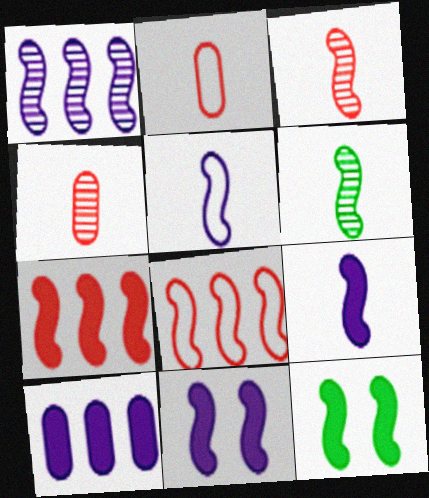[[1, 5, 11], 
[6, 8, 11], 
[7, 9, 12]]